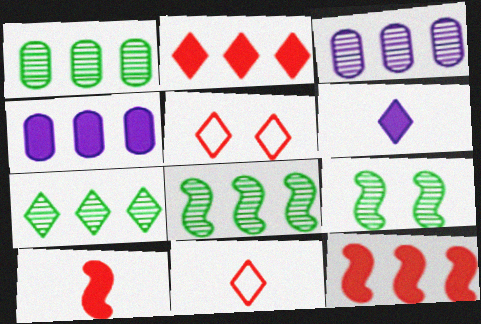[[1, 7, 8], 
[4, 9, 11], 
[5, 6, 7]]